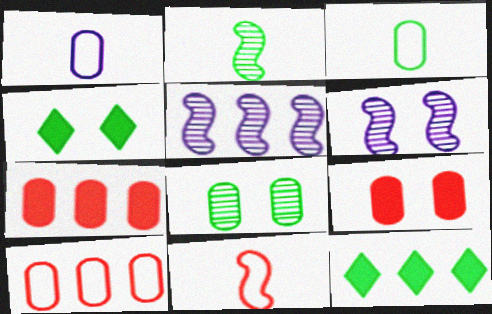[[1, 7, 8], 
[5, 10, 12]]